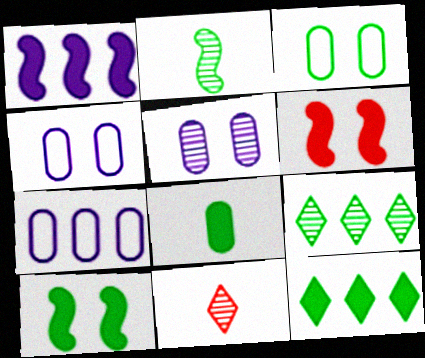[[1, 3, 11], 
[2, 3, 12], 
[7, 10, 11], 
[8, 10, 12]]